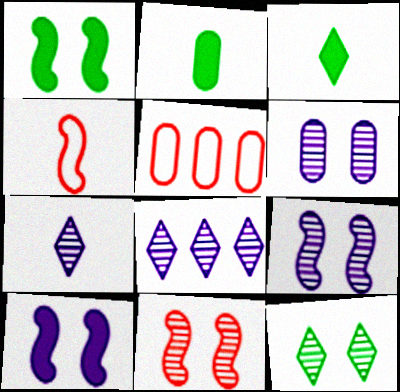[[1, 5, 7], 
[2, 4, 7], 
[2, 5, 6], 
[3, 5, 9], 
[6, 11, 12]]